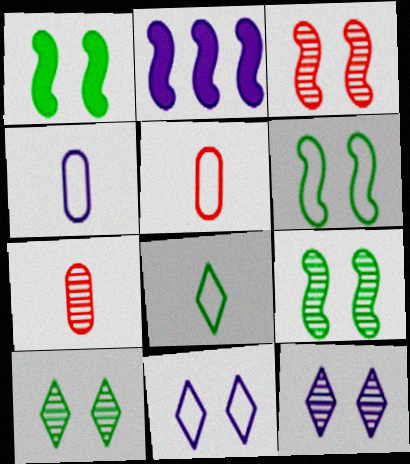[[1, 6, 9], 
[2, 4, 12], 
[2, 5, 10]]